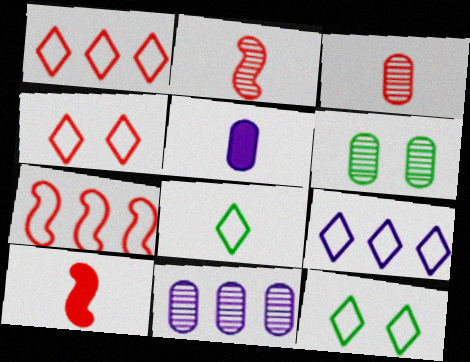[[2, 5, 8], 
[3, 6, 11], 
[4, 8, 9], 
[6, 9, 10], 
[10, 11, 12]]